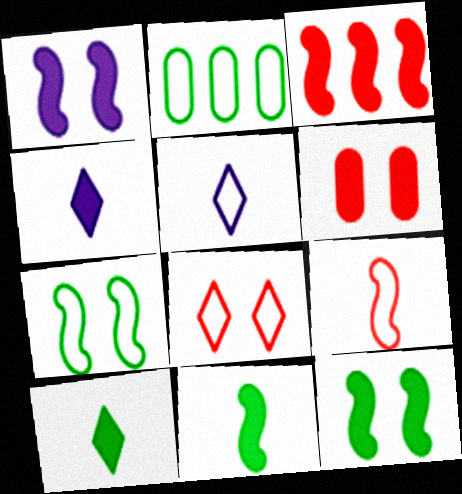[[1, 3, 11]]